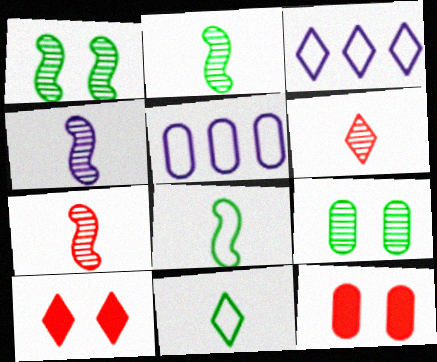[[2, 3, 12], 
[2, 4, 7], 
[2, 5, 10]]